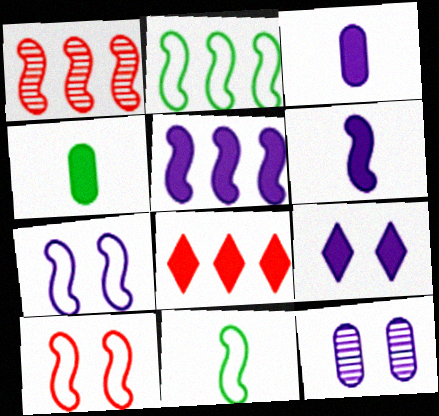[[1, 2, 5], 
[3, 5, 9], 
[7, 9, 12], 
[8, 11, 12]]